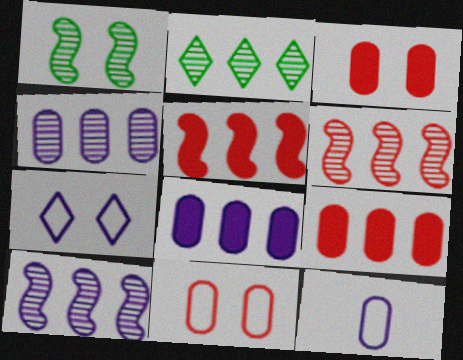[[1, 3, 7], 
[2, 4, 6]]